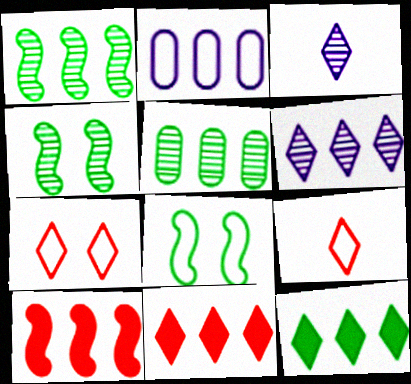[[1, 2, 11], 
[2, 8, 9], 
[3, 7, 12]]